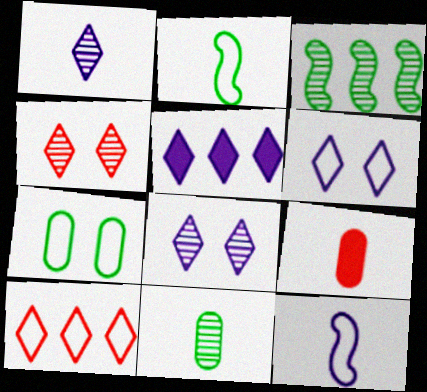[[1, 2, 9], 
[1, 5, 6], 
[3, 6, 9], 
[7, 10, 12]]